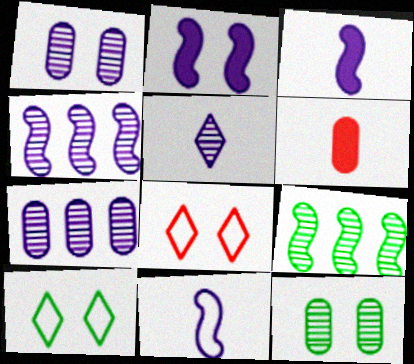[[1, 4, 5], 
[2, 4, 11], 
[2, 8, 12], 
[4, 6, 10]]